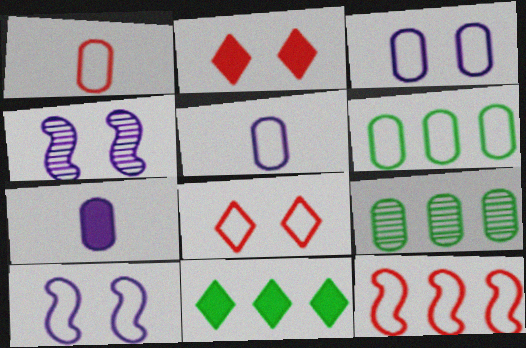[[1, 3, 6], 
[1, 4, 11], 
[1, 8, 12]]